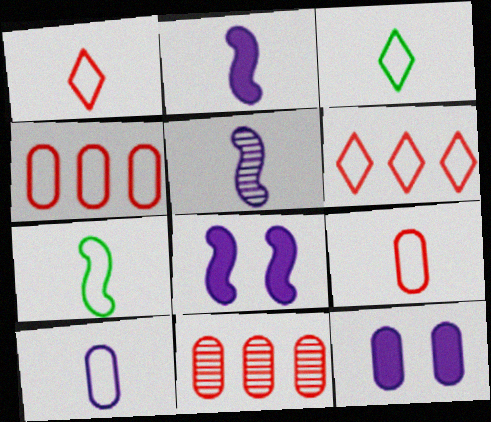[[1, 7, 10], 
[3, 8, 11]]